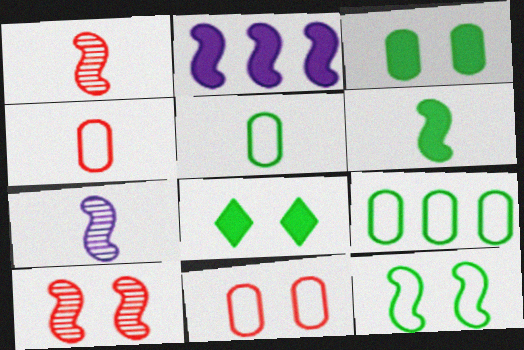[[1, 2, 12]]